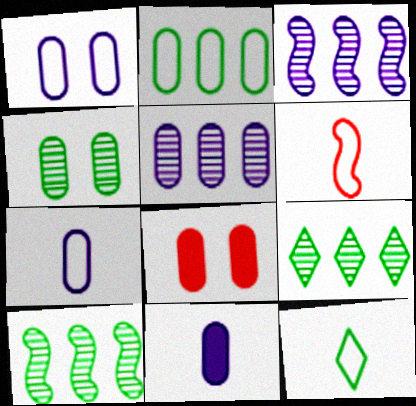[[1, 4, 8], 
[1, 5, 11], 
[3, 8, 12], 
[6, 7, 12]]